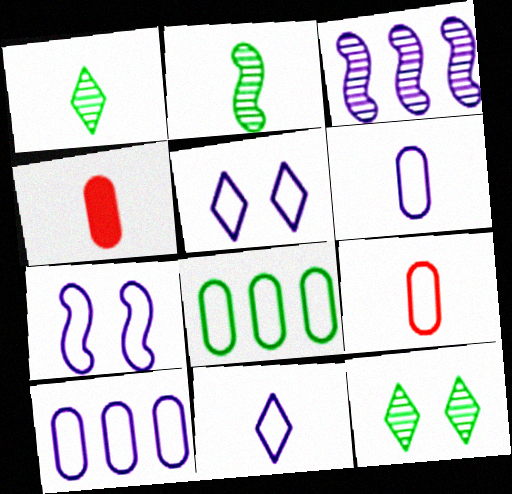[[2, 4, 11], 
[7, 10, 11]]